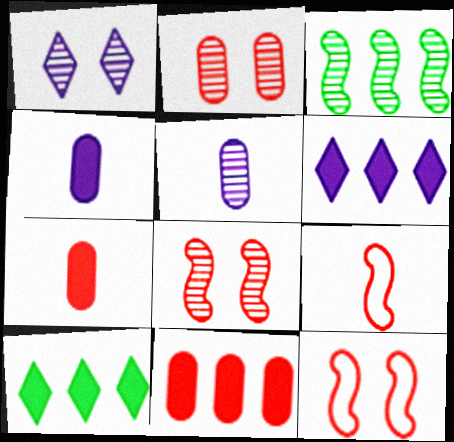[[5, 10, 12]]